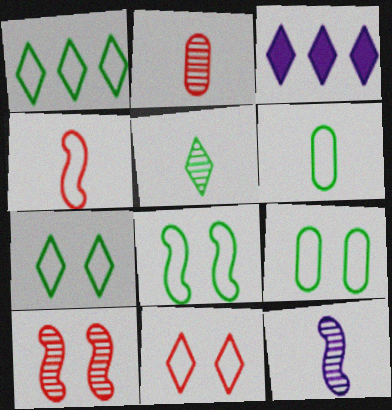[[1, 6, 8], 
[2, 3, 8], 
[2, 5, 12], 
[3, 5, 11], 
[3, 6, 10], 
[7, 8, 9]]